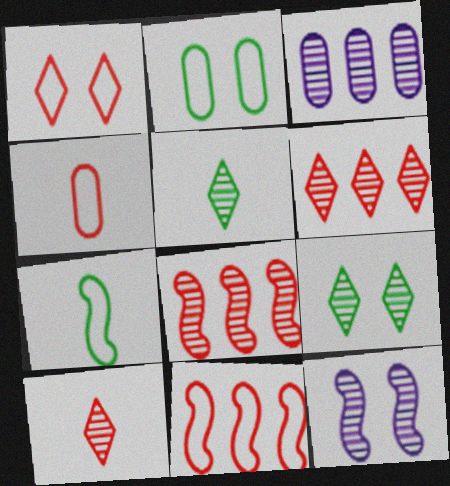[[1, 4, 11]]